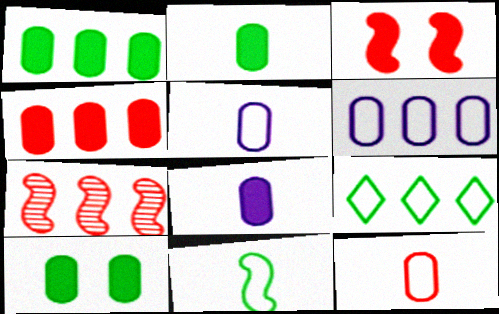[[1, 2, 10], 
[4, 8, 10]]